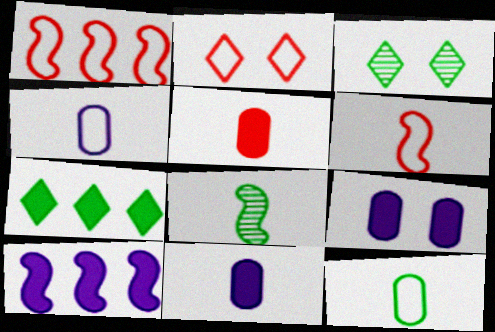[[1, 3, 11]]